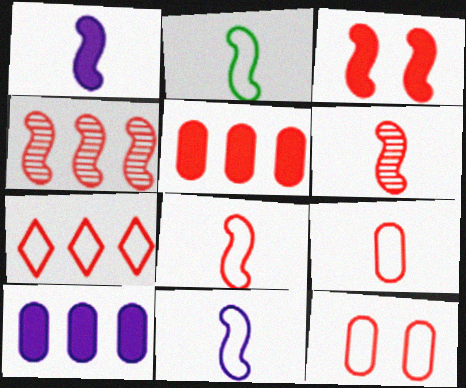[[1, 2, 6], 
[2, 8, 11], 
[3, 4, 8], 
[4, 5, 7], 
[7, 8, 12]]